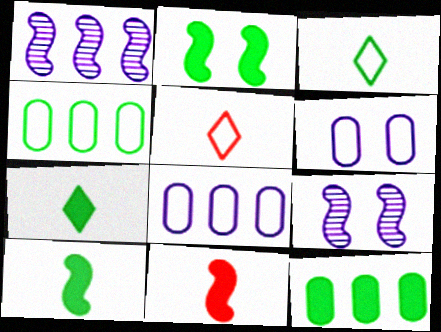[[2, 7, 12], 
[5, 9, 12]]